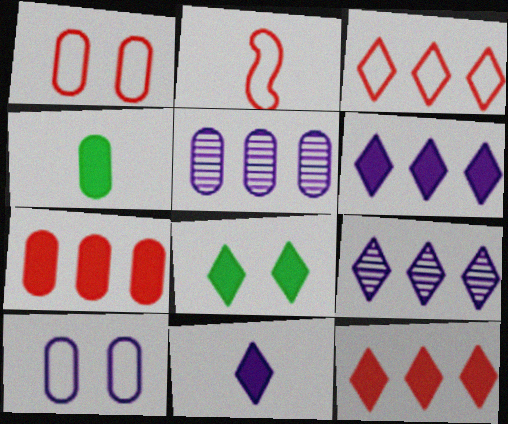[[1, 2, 3], 
[1, 4, 5], 
[2, 5, 8], 
[8, 11, 12]]